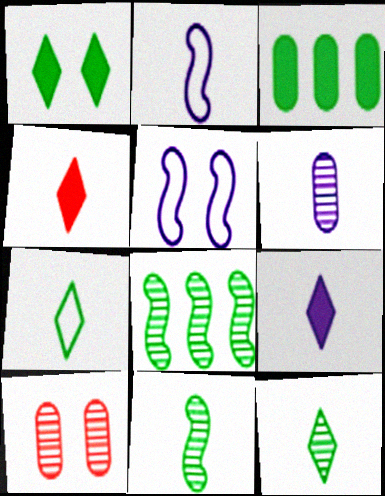[[1, 5, 10], 
[2, 6, 9]]